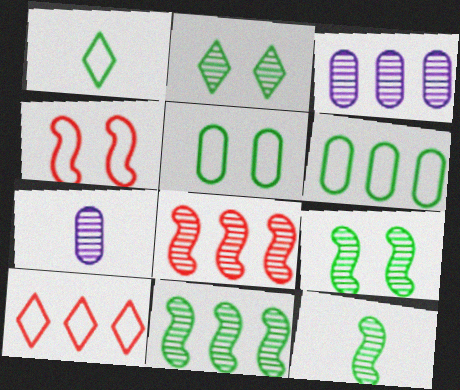[[2, 7, 8], 
[9, 11, 12]]